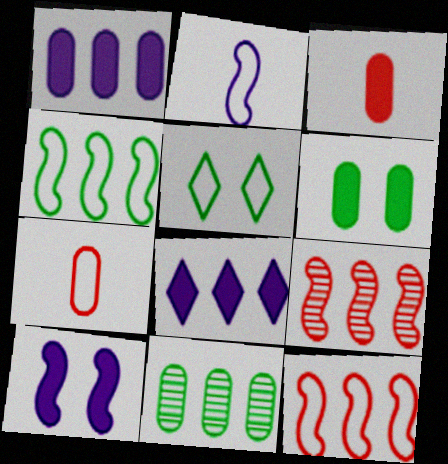[[1, 3, 6], 
[8, 11, 12]]